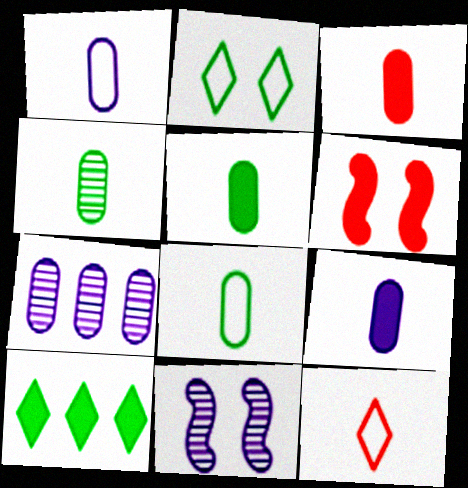[[1, 3, 4], 
[3, 5, 9], 
[4, 5, 8], 
[6, 9, 10]]